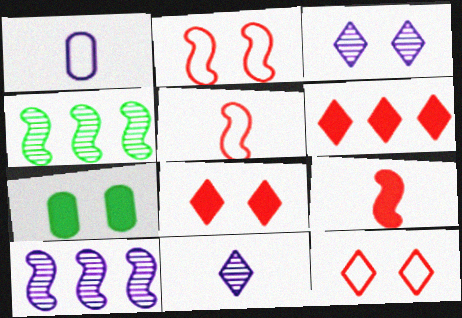[[1, 4, 8], 
[2, 3, 7]]